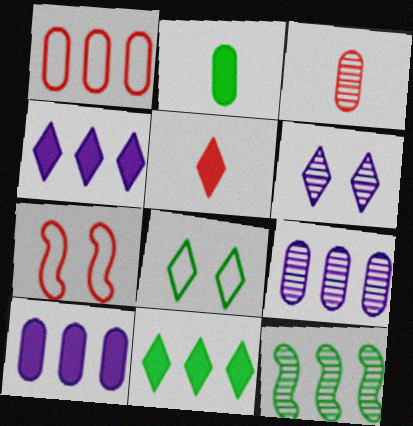[[1, 4, 12], 
[2, 8, 12], 
[3, 6, 12]]